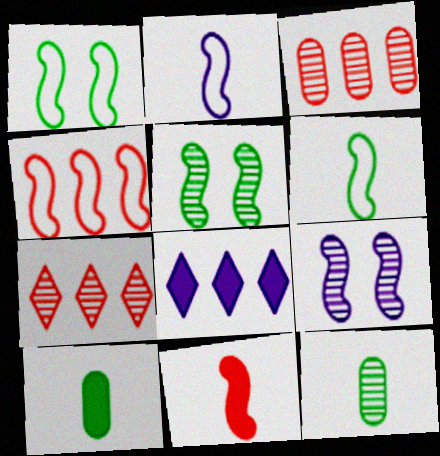[[1, 2, 4], 
[7, 9, 12]]